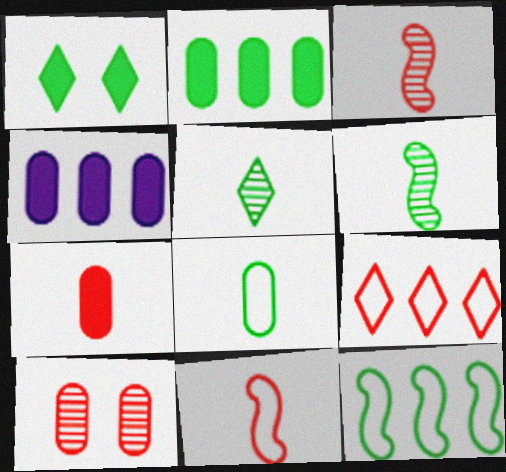[[4, 8, 10]]